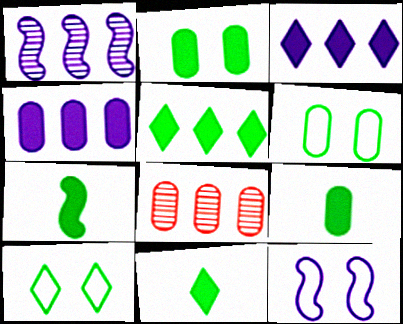[[2, 5, 7], 
[7, 9, 11], 
[8, 11, 12]]